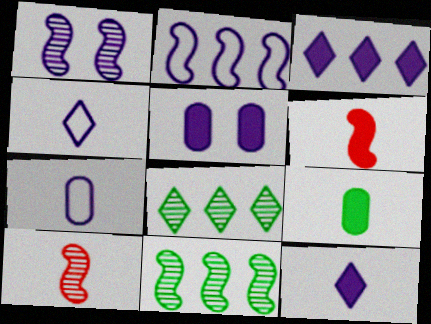[[1, 3, 7], 
[1, 10, 11], 
[4, 9, 10], 
[6, 9, 12]]